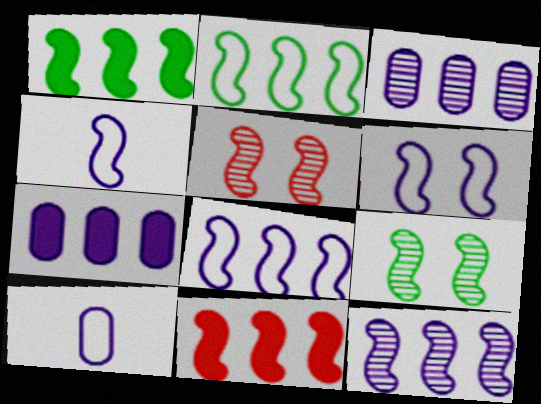[[1, 4, 5], 
[2, 11, 12], 
[4, 6, 8], 
[4, 9, 11]]